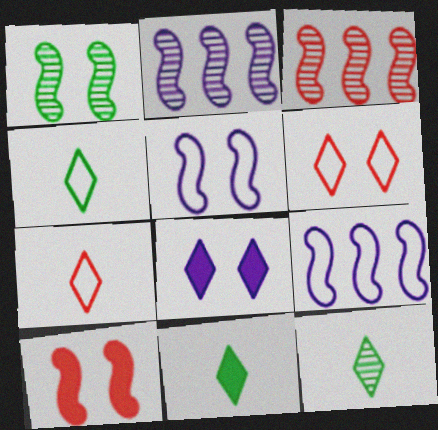[[1, 5, 10], 
[4, 11, 12]]